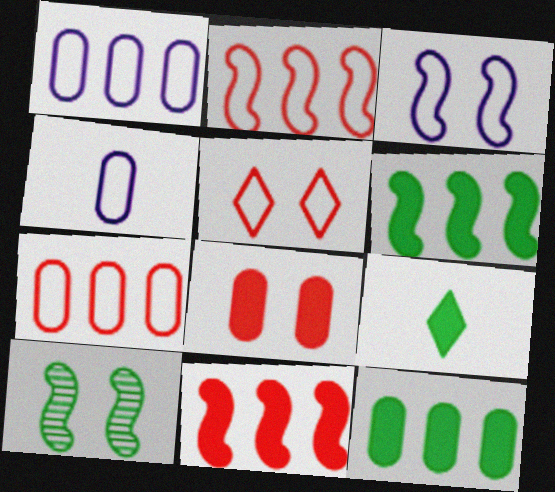[]